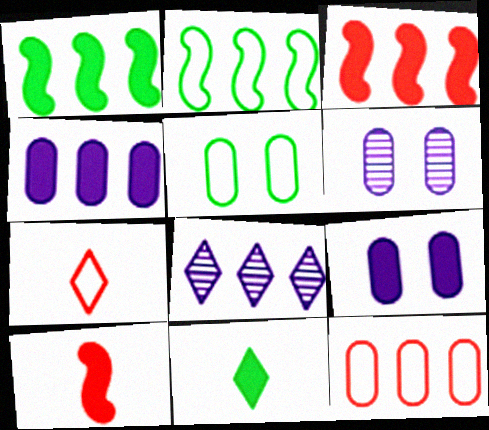[[1, 6, 7], 
[1, 8, 12], 
[3, 9, 11], 
[5, 8, 10]]